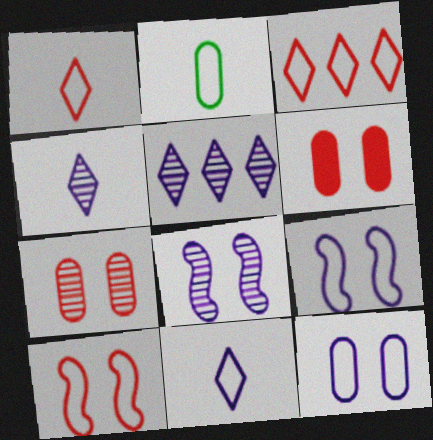[[2, 3, 9]]